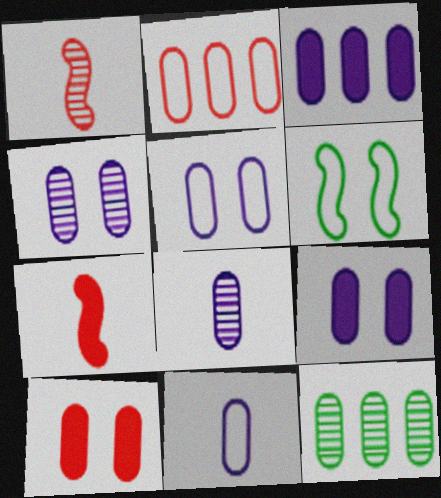[[2, 3, 12], 
[3, 4, 11], 
[3, 5, 8], 
[4, 5, 9], 
[10, 11, 12]]